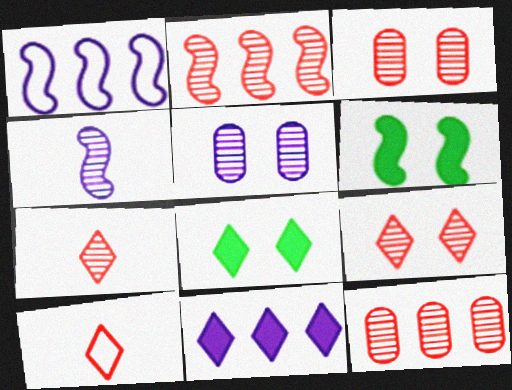[[2, 3, 7]]